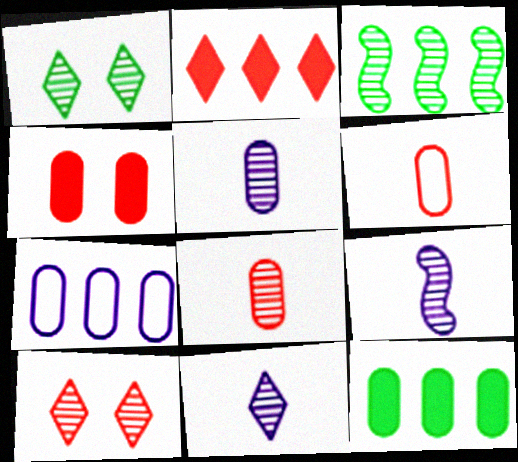[[2, 3, 7], 
[3, 5, 10], 
[5, 9, 11]]